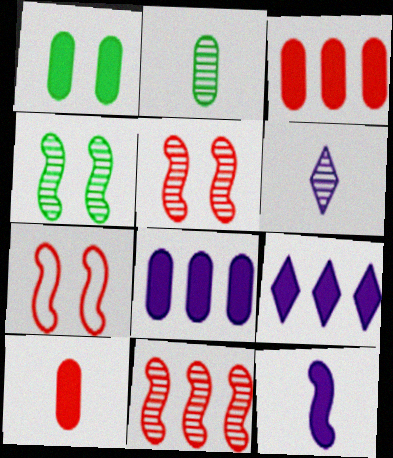[[1, 8, 10], 
[2, 7, 9]]